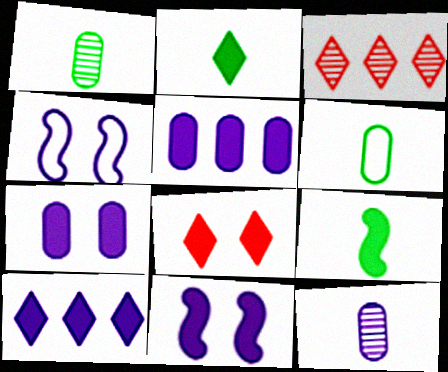[[2, 8, 10], 
[3, 6, 11], 
[4, 10, 12], 
[5, 8, 9]]